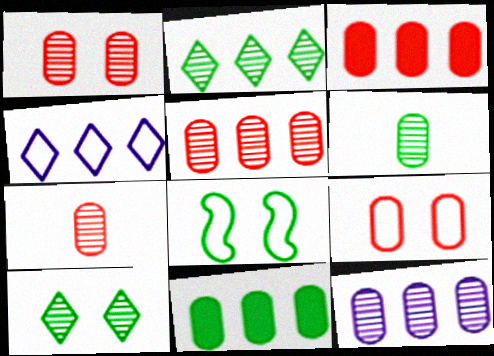[[1, 5, 7], 
[1, 6, 12], 
[3, 7, 9]]